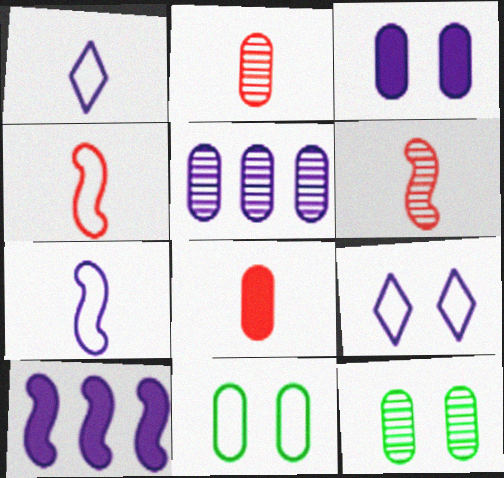[[2, 5, 12], 
[5, 8, 11]]